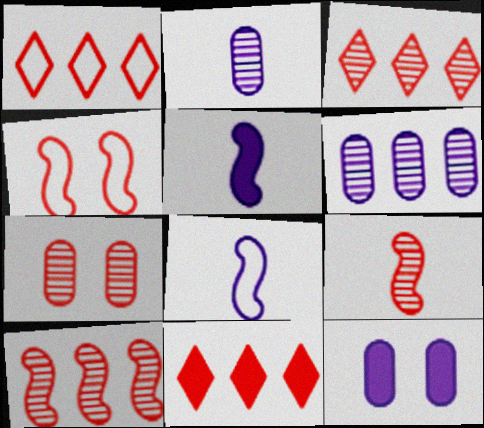[[1, 3, 11], 
[3, 7, 9]]